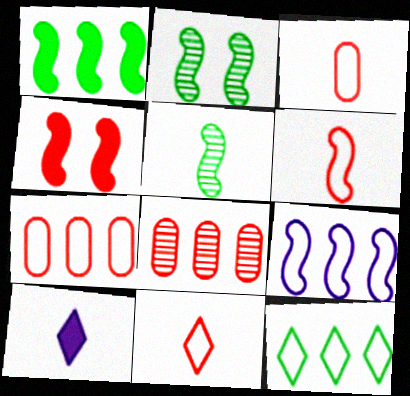[[2, 7, 10], 
[3, 5, 10], 
[3, 6, 11], 
[4, 5, 9], 
[4, 8, 11], 
[7, 9, 12]]